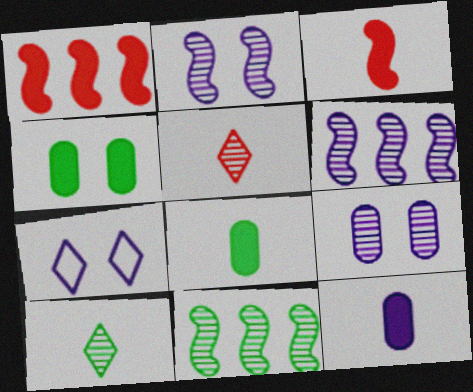[[5, 9, 11], 
[6, 7, 12]]